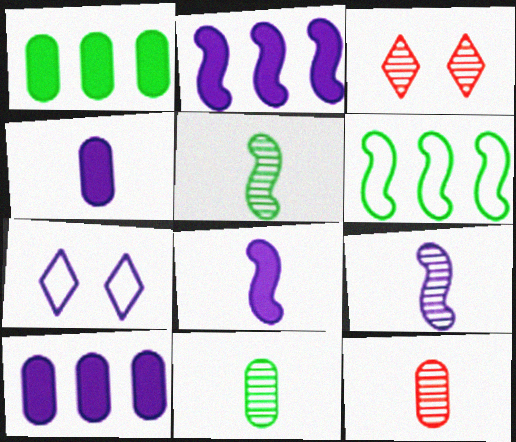[[3, 4, 6], 
[7, 9, 10]]